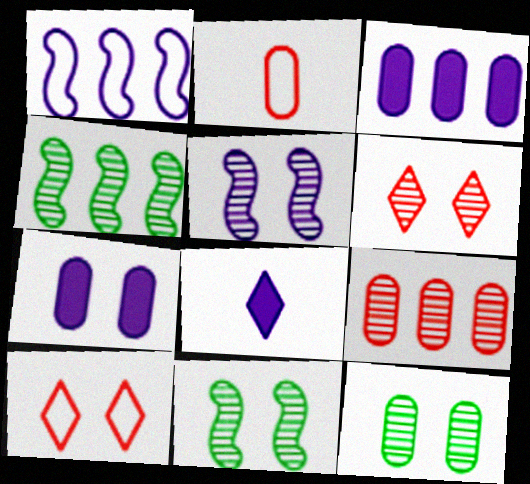[[2, 3, 12], 
[5, 6, 12], 
[7, 10, 11]]